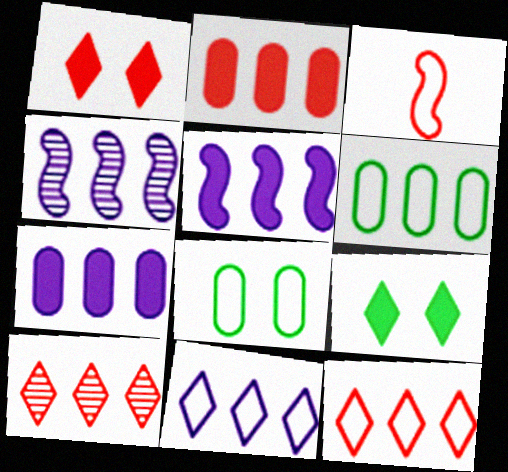[[3, 8, 11], 
[4, 7, 11], 
[5, 6, 10]]